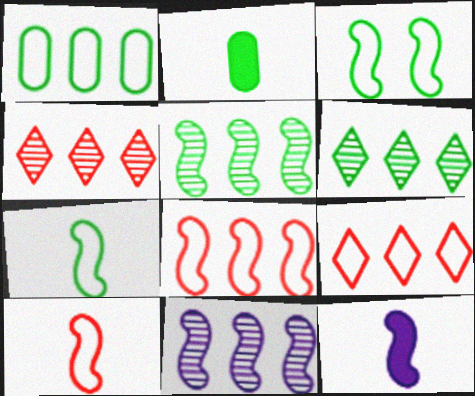[[2, 3, 6]]